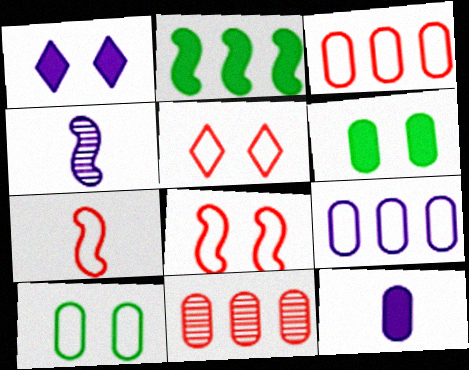[[1, 4, 9], 
[2, 4, 8], 
[3, 5, 7], 
[10, 11, 12]]